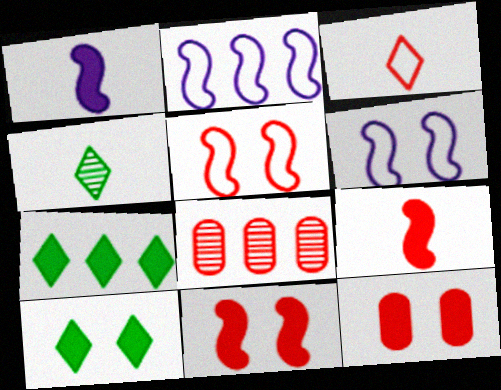[[1, 7, 12], 
[2, 4, 12], 
[2, 7, 8], 
[3, 8, 11]]